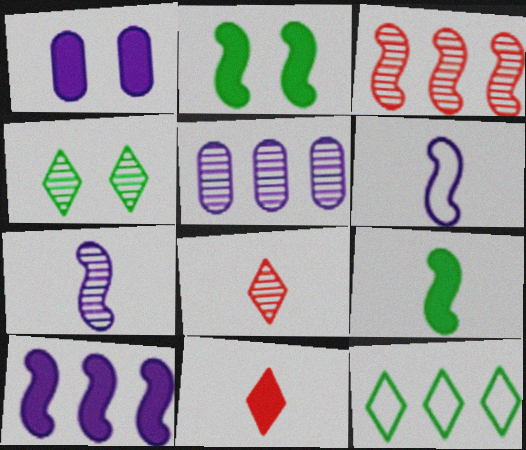[[2, 3, 6]]